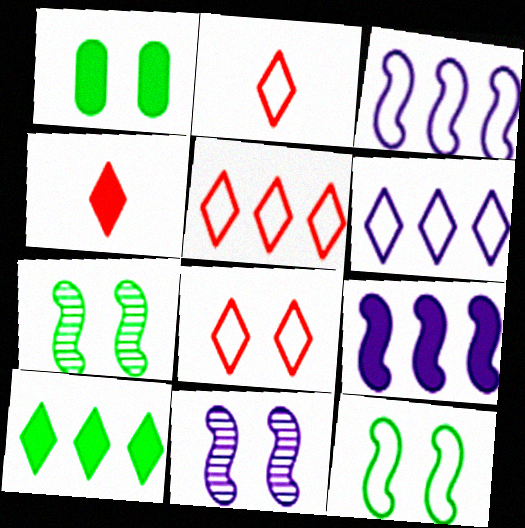[[1, 4, 9], 
[1, 8, 11], 
[2, 5, 8]]